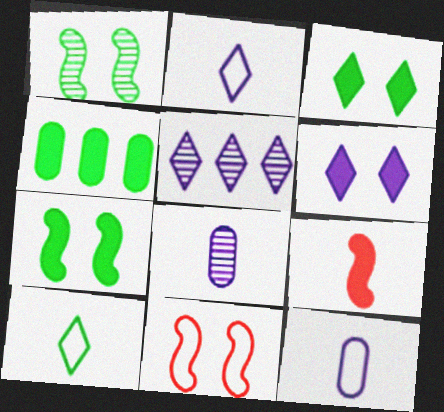[[1, 4, 10], 
[2, 5, 6], 
[4, 6, 9], 
[8, 9, 10]]